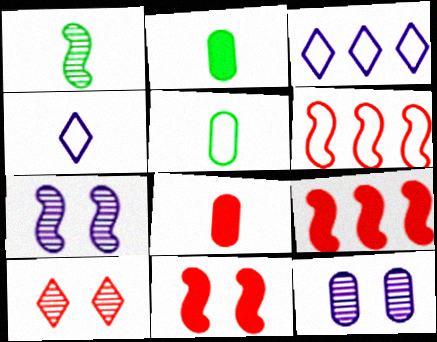[[1, 4, 8], 
[6, 8, 10]]